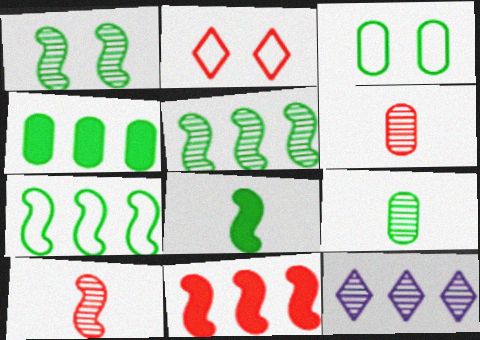[[1, 6, 12], 
[1, 7, 8], 
[2, 6, 11], 
[3, 4, 9]]